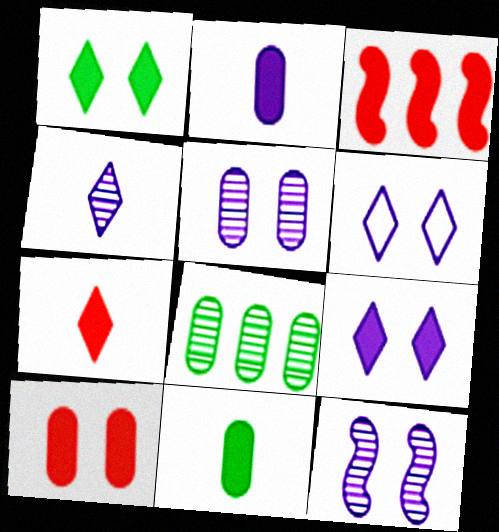[[1, 2, 3], 
[3, 7, 10], 
[3, 9, 11]]